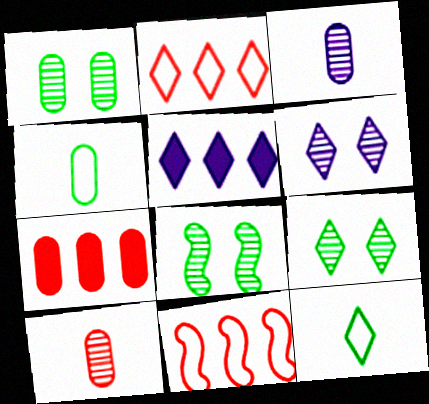[[1, 8, 9]]